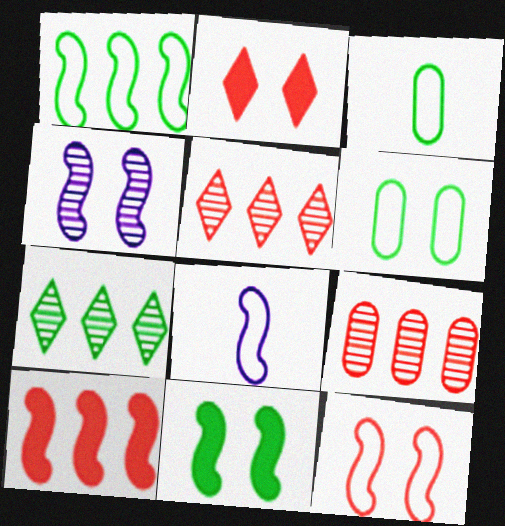[[1, 8, 12], 
[2, 4, 6], 
[3, 7, 11], 
[4, 11, 12]]